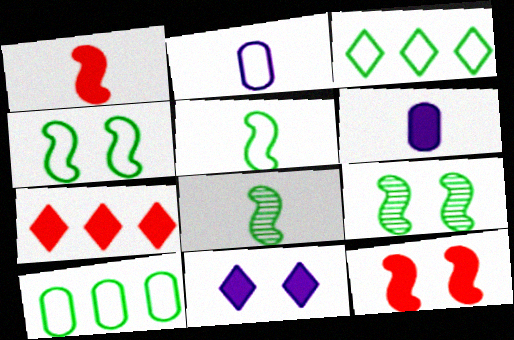[[2, 7, 9]]